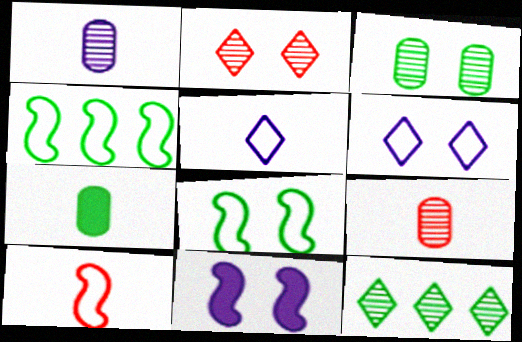[[7, 8, 12]]